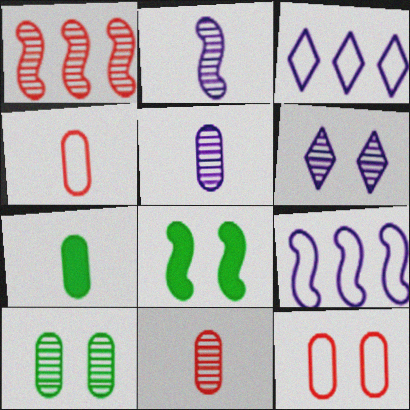[[3, 8, 11], 
[4, 5, 7], 
[6, 8, 12]]